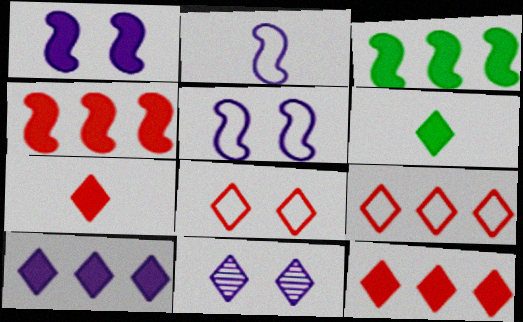[[6, 9, 11]]